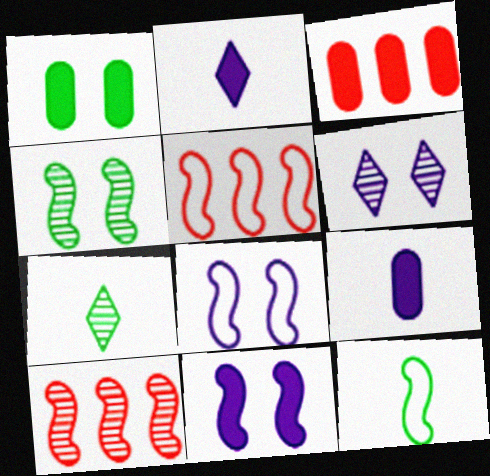[[1, 3, 9], 
[3, 6, 12], 
[3, 7, 8], 
[5, 8, 12], 
[10, 11, 12]]